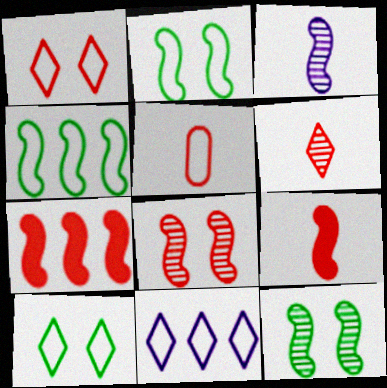[[2, 3, 7], 
[2, 5, 11], 
[5, 6, 9]]